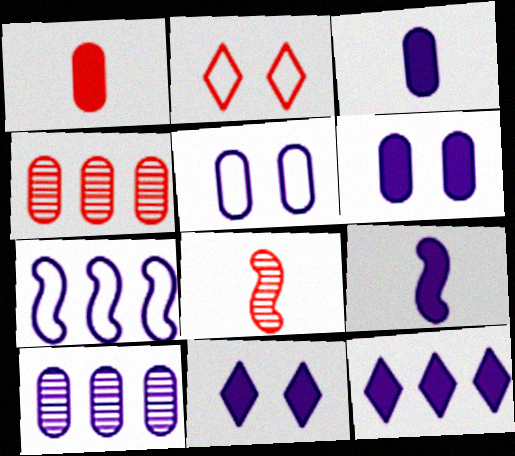[[3, 5, 10], 
[6, 9, 12], 
[7, 10, 12]]